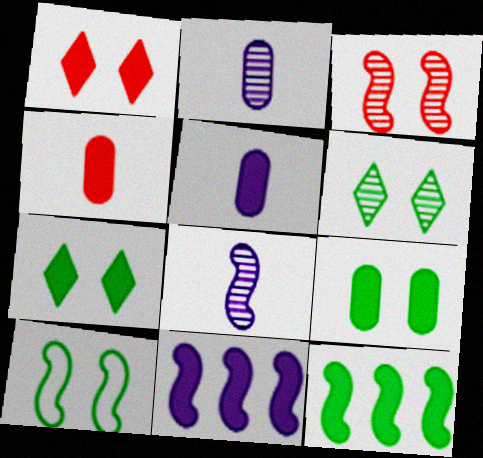[[1, 5, 12], 
[4, 7, 11], 
[6, 9, 10]]